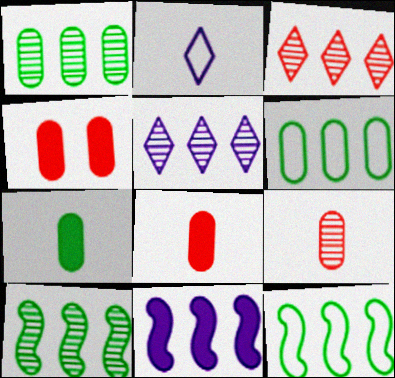[[2, 4, 10], 
[3, 6, 11]]